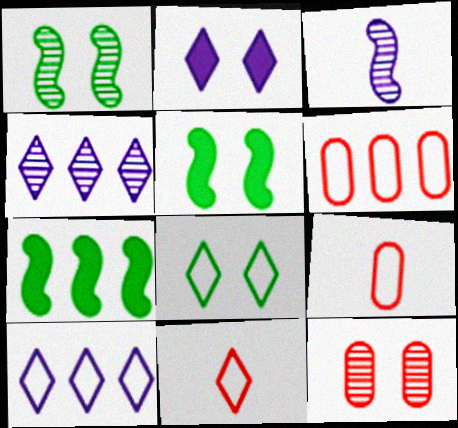[[4, 5, 9], 
[4, 6, 7], 
[8, 10, 11]]